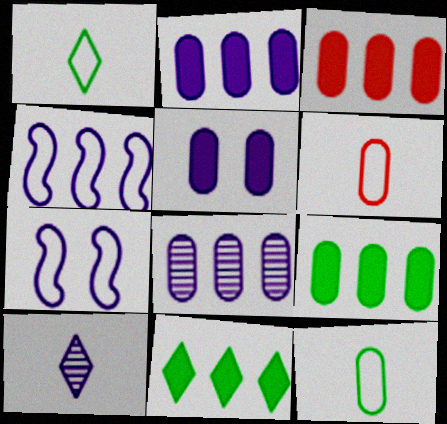[[2, 3, 9], 
[2, 7, 10], 
[4, 5, 10]]